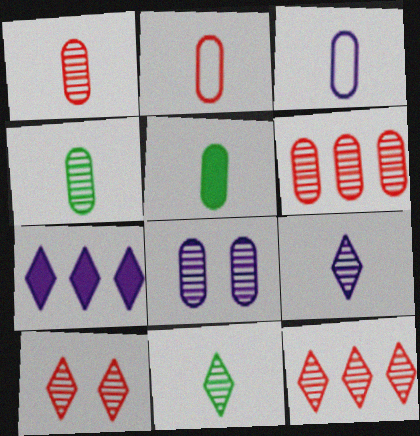[[1, 3, 5], 
[4, 6, 8]]